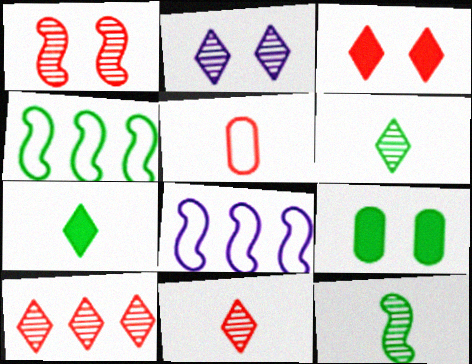[[2, 6, 10], 
[4, 6, 9], 
[8, 9, 11]]